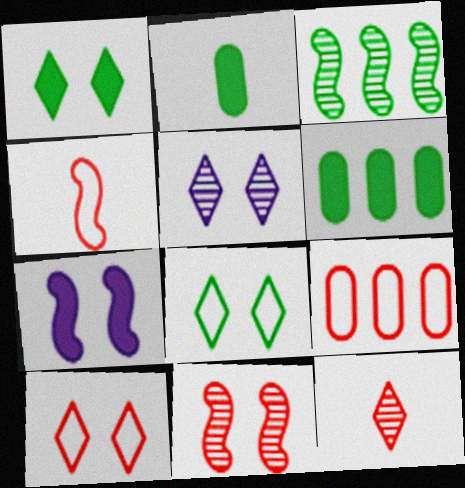[[1, 5, 10], 
[2, 3, 8], 
[3, 4, 7], 
[4, 5, 6], 
[4, 9, 10]]